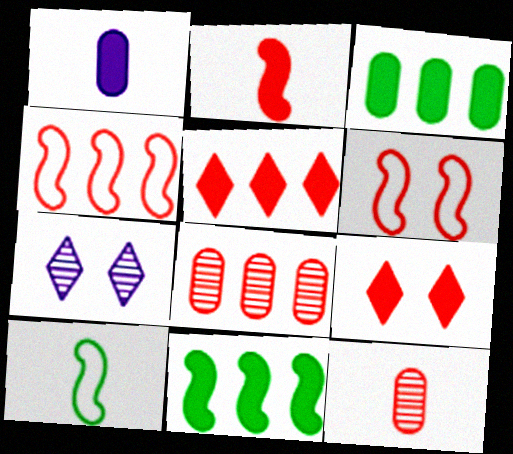[[1, 9, 11], 
[4, 5, 8], 
[4, 9, 12], 
[5, 6, 12]]